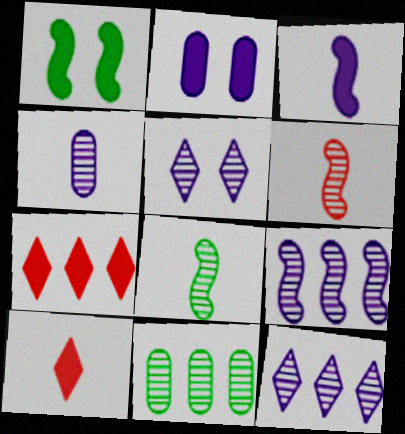[[4, 5, 9], 
[5, 6, 11]]